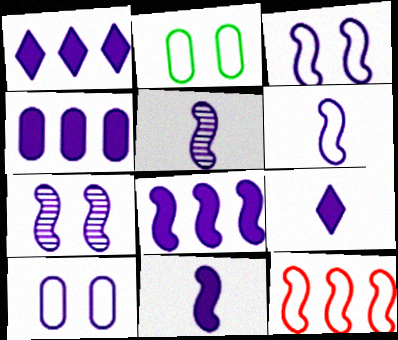[[1, 4, 8], 
[1, 5, 10], 
[3, 5, 8], 
[5, 6, 11], 
[6, 7, 8]]